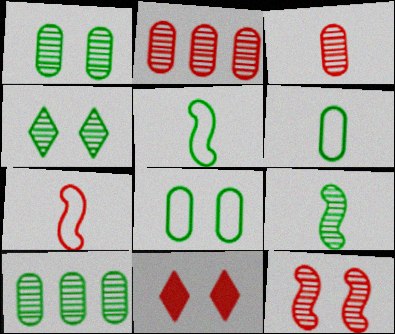[[2, 7, 11], 
[4, 9, 10]]